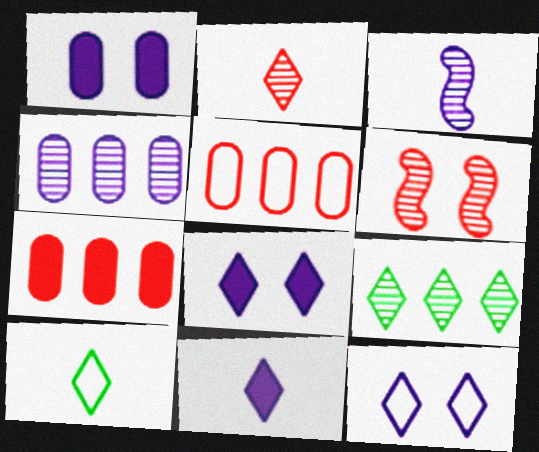[[2, 10, 11]]